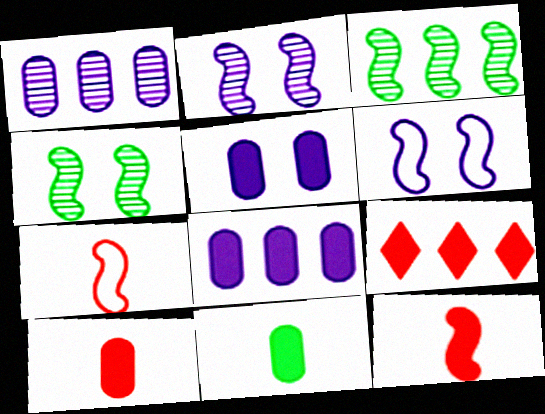[[3, 6, 12]]